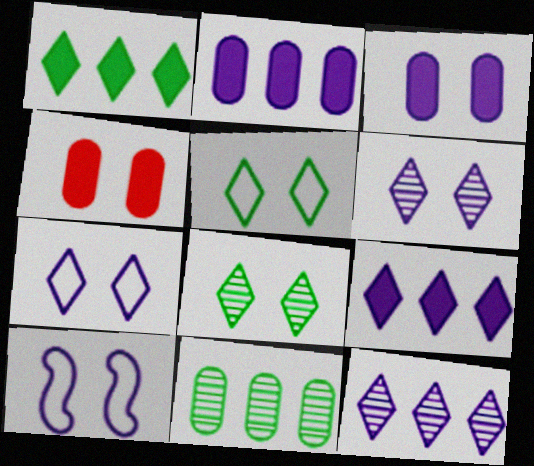[[3, 6, 10], 
[4, 8, 10]]